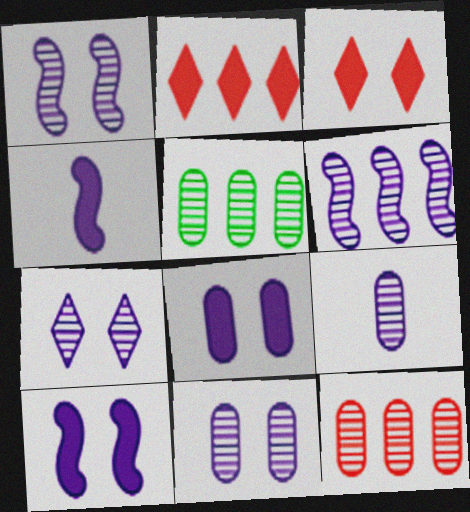[[1, 7, 11], 
[6, 7, 9]]